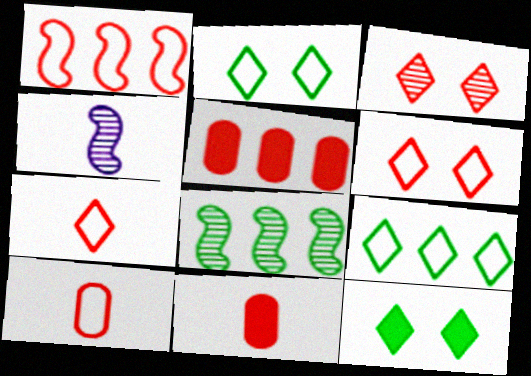[[1, 3, 11], 
[1, 6, 10], 
[2, 4, 5]]